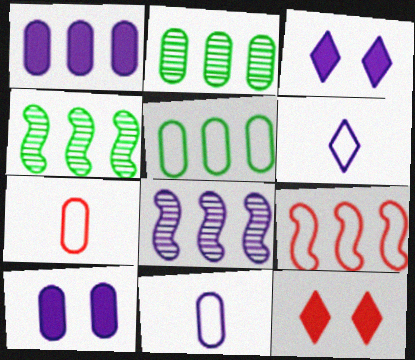[[2, 7, 10], 
[3, 4, 7], 
[3, 8, 11], 
[4, 11, 12], 
[6, 8, 10]]